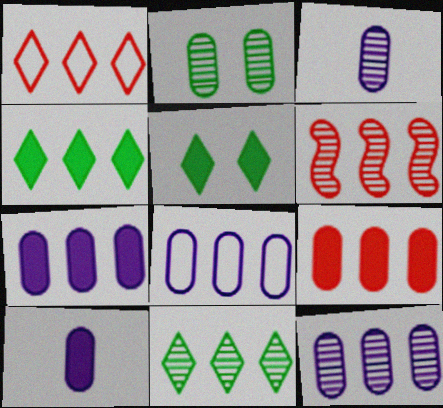[[1, 6, 9], 
[4, 6, 8], 
[6, 11, 12], 
[7, 8, 12]]